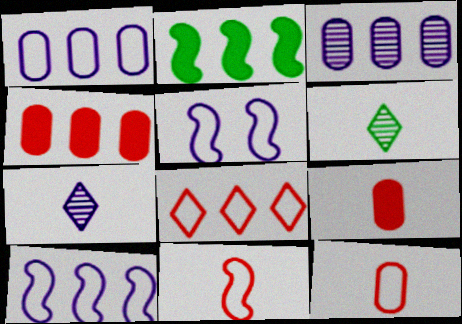[[2, 3, 8], 
[4, 5, 6]]